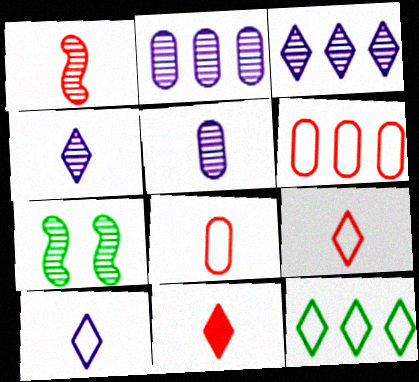[[1, 8, 11]]